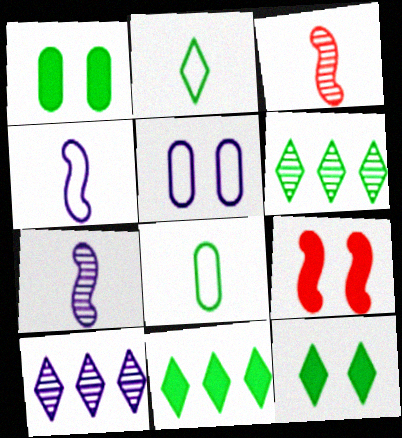[[2, 6, 12], 
[3, 5, 11], 
[8, 9, 10]]